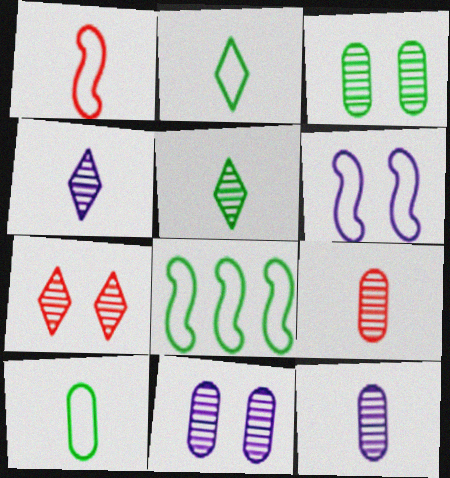[[1, 6, 8]]